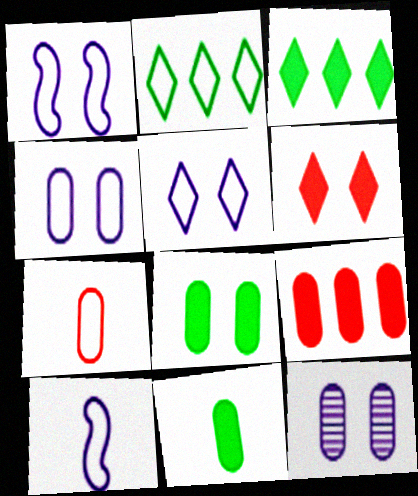[[1, 2, 7], 
[1, 4, 5]]